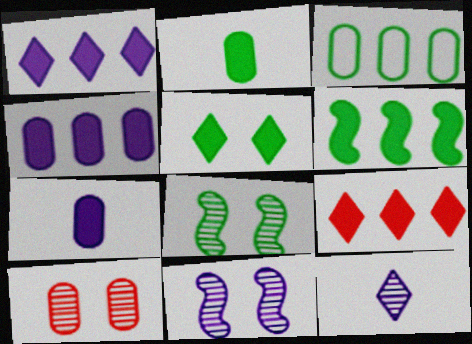[[2, 5, 6], 
[3, 7, 10], 
[4, 6, 9]]